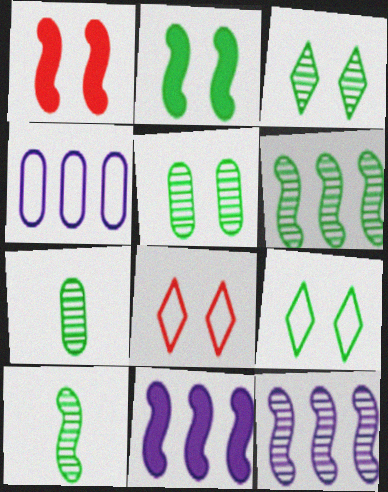[[2, 5, 9], 
[3, 6, 7], 
[7, 8, 11]]